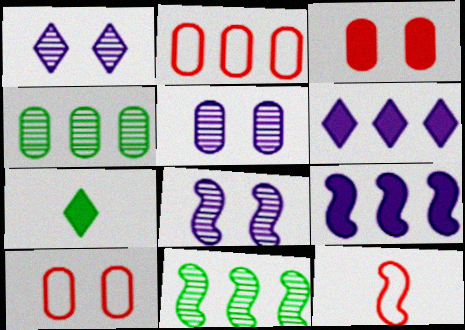[[1, 5, 8], 
[2, 6, 11], 
[2, 7, 8], 
[3, 7, 9]]